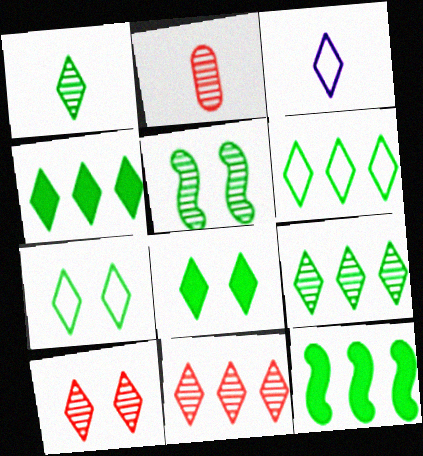[[1, 4, 7], 
[1, 6, 8], 
[3, 4, 10], 
[3, 8, 11], 
[4, 6, 9]]